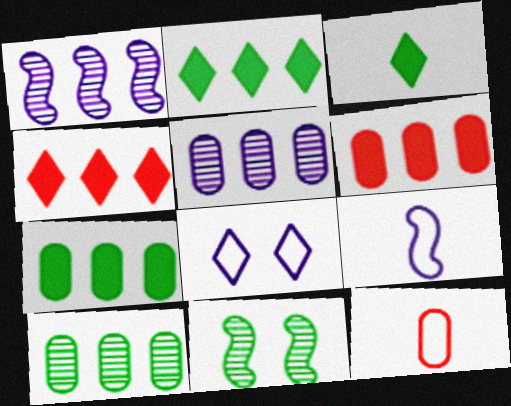[]